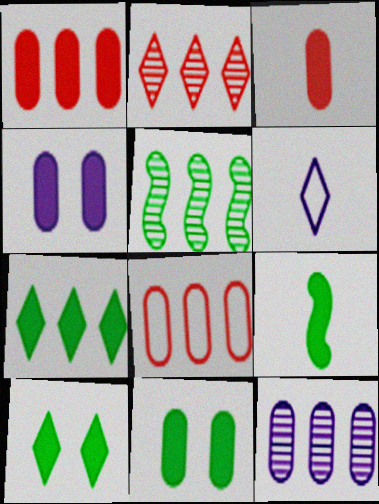[[2, 5, 12], 
[2, 6, 10], 
[7, 9, 11]]